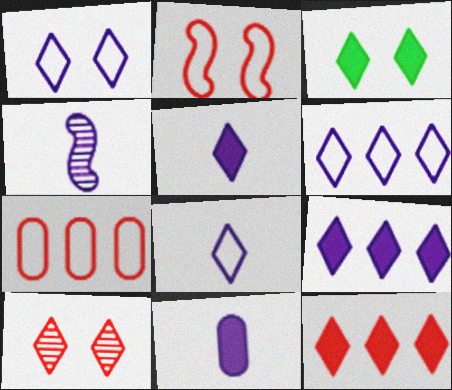[[1, 3, 10], 
[1, 6, 8], 
[3, 4, 7], 
[3, 5, 12], 
[4, 8, 11]]